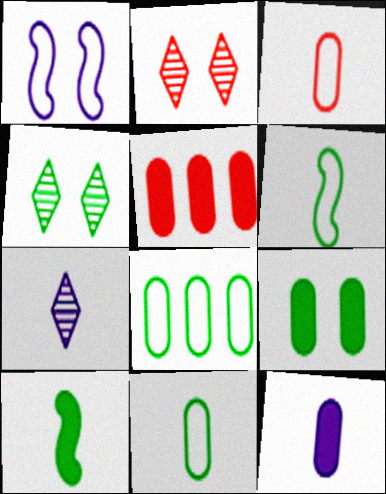[[1, 2, 9], 
[3, 7, 10], 
[4, 8, 10], 
[5, 9, 12]]